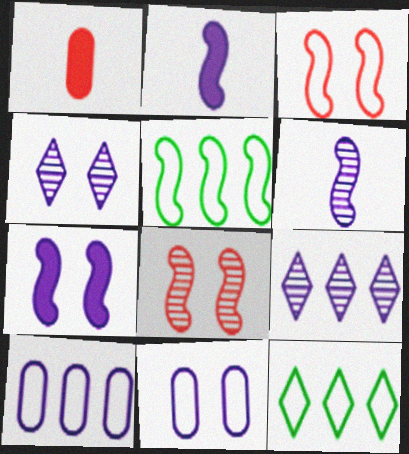[[1, 4, 5], 
[2, 4, 10], 
[2, 5, 8], 
[2, 9, 11], 
[4, 7, 11]]